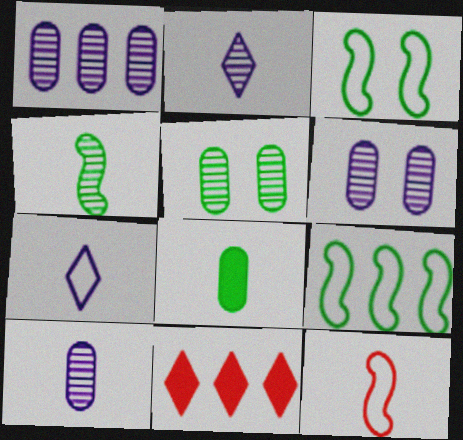[[1, 6, 10], 
[1, 9, 11], 
[2, 8, 12], 
[3, 10, 11]]